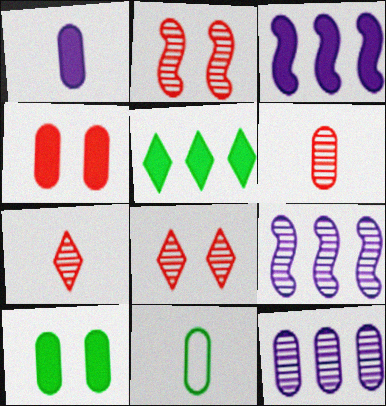[[1, 6, 11], 
[3, 8, 11], 
[4, 11, 12]]